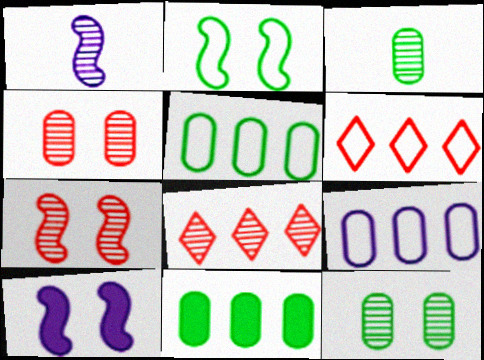[[1, 8, 12], 
[2, 7, 10], 
[3, 6, 10]]